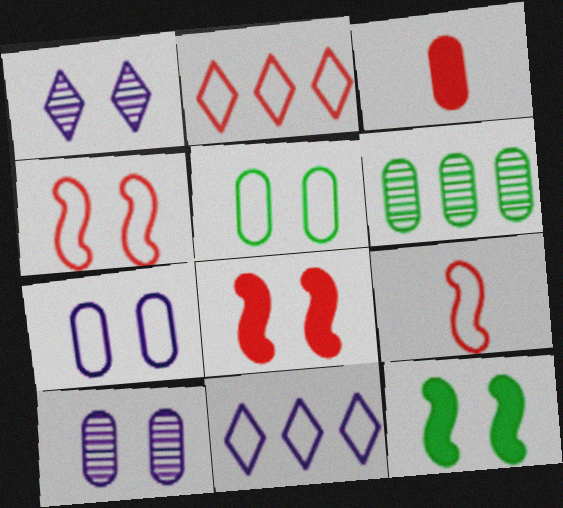[[1, 5, 8], 
[3, 6, 7], 
[5, 9, 11]]